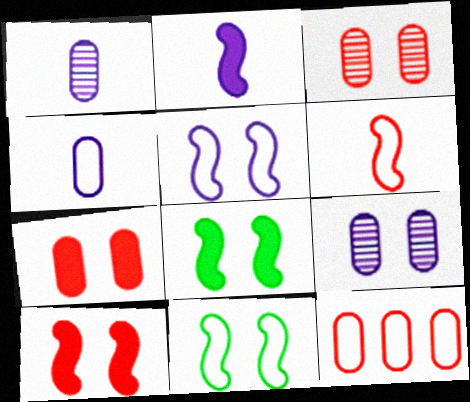[]